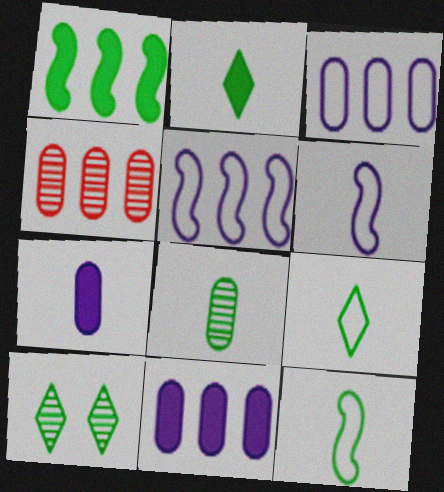[[2, 8, 12]]